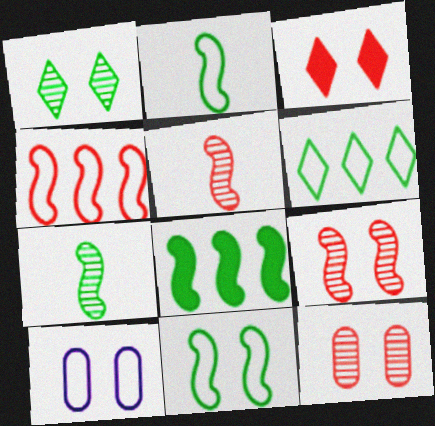[[7, 8, 11]]